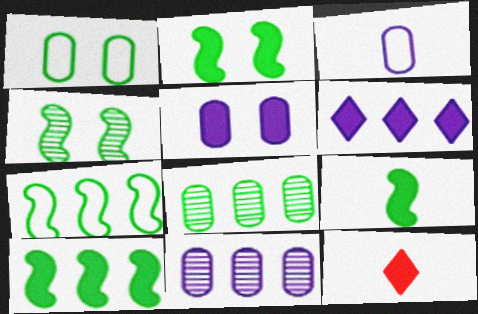[[2, 9, 10], 
[3, 5, 11], 
[4, 7, 9], 
[5, 10, 12]]